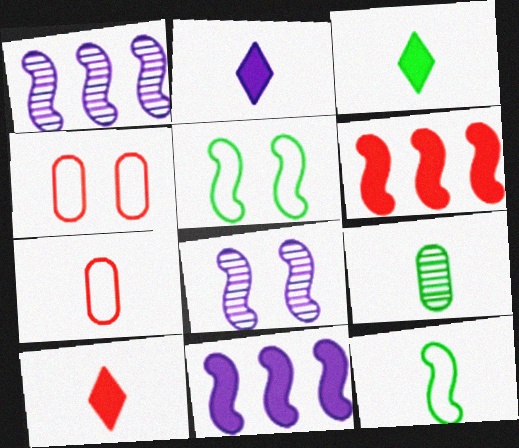[[1, 3, 4], 
[2, 3, 10], 
[3, 9, 12], 
[6, 8, 12]]